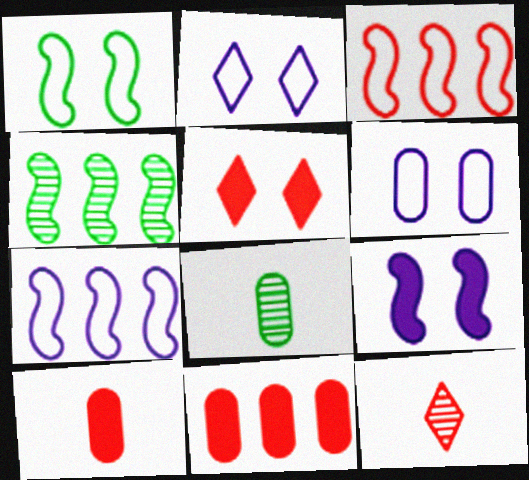[[2, 4, 10], 
[5, 7, 8], 
[6, 8, 11]]